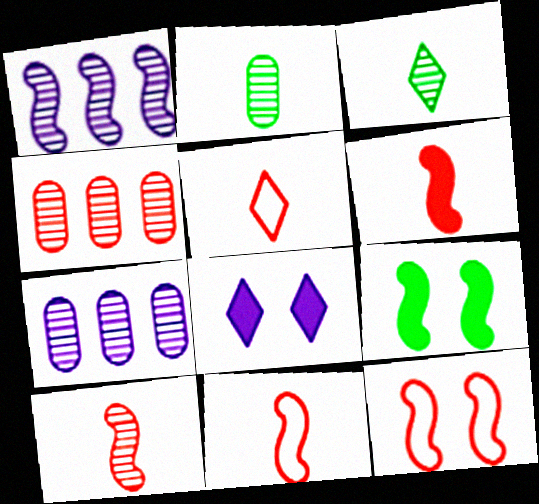[[1, 9, 11], 
[5, 7, 9], 
[6, 10, 11]]